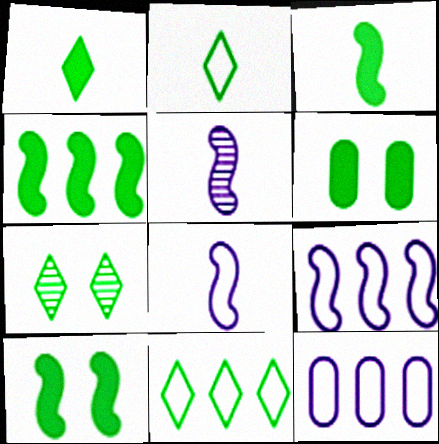[[1, 4, 6], 
[1, 7, 11], 
[3, 4, 10]]